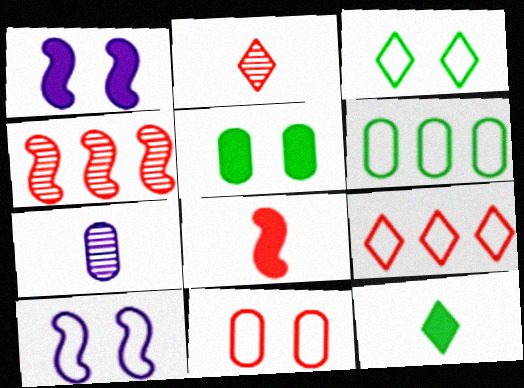[[1, 2, 6], 
[3, 10, 11]]